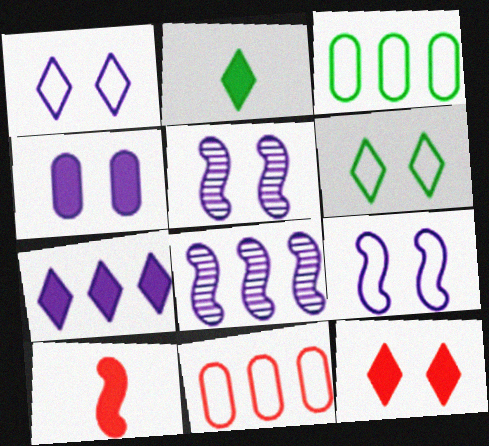[[1, 4, 5], 
[2, 5, 11], 
[2, 7, 12]]